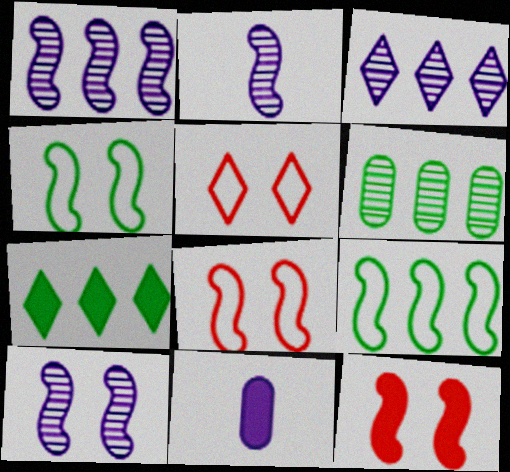[[1, 2, 10], 
[2, 9, 12], 
[4, 10, 12], 
[6, 7, 9], 
[7, 11, 12]]